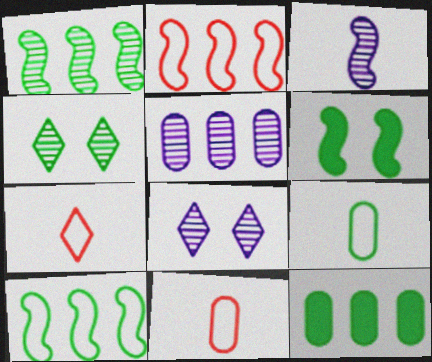[[2, 3, 6], 
[3, 5, 8], 
[5, 6, 7]]